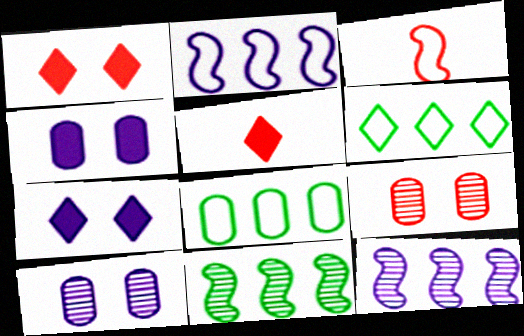[]